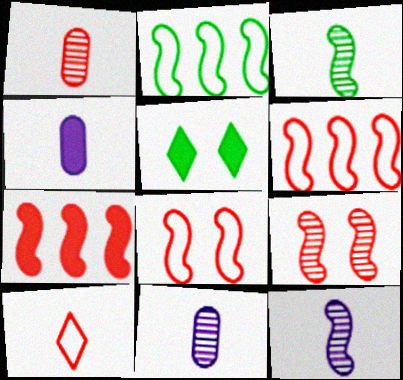[[3, 4, 10], 
[4, 5, 7], 
[5, 6, 11]]